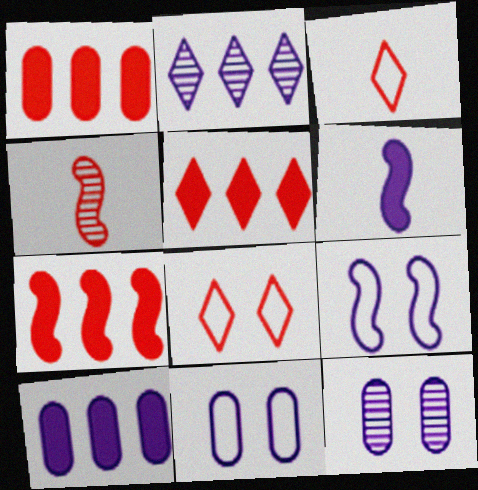[[1, 4, 8], 
[1, 5, 7], 
[2, 6, 11]]